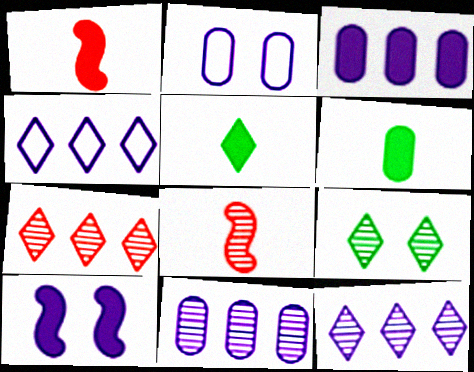[[8, 9, 11]]